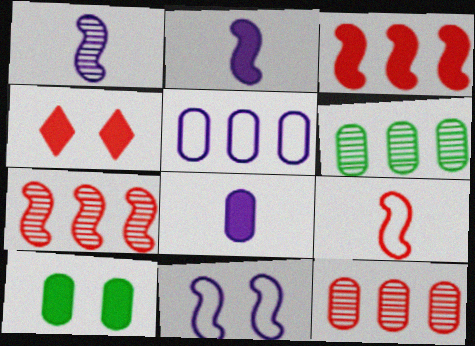[[4, 9, 12]]